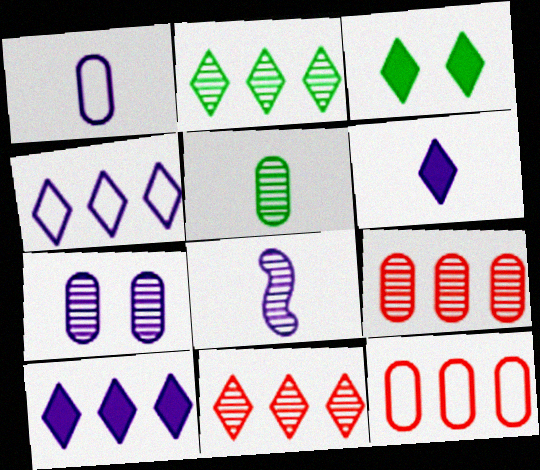[[1, 6, 8], 
[3, 8, 12], 
[5, 7, 9]]